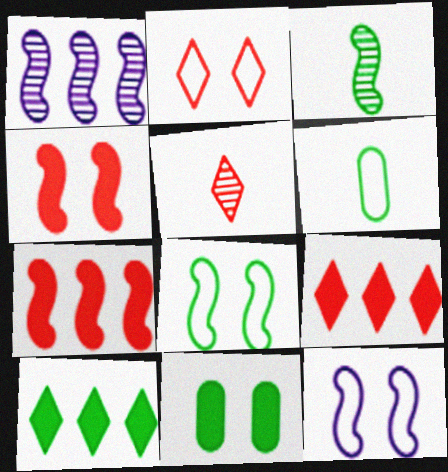[[2, 5, 9], 
[3, 7, 12]]